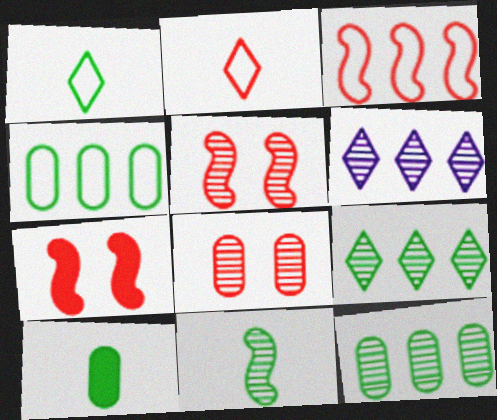[[1, 10, 11], 
[6, 8, 11]]